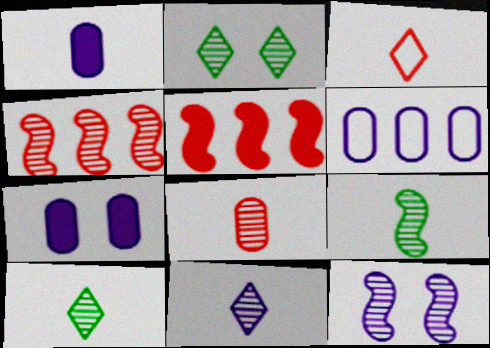[[1, 3, 9], 
[4, 9, 12], 
[8, 9, 11]]